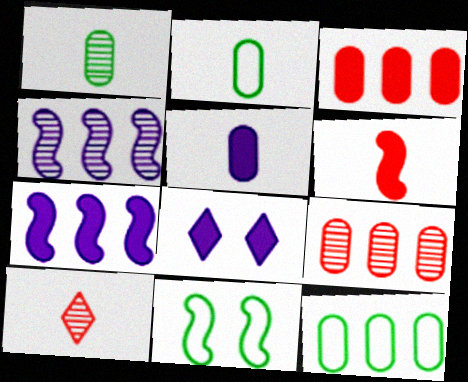[[4, 6, 11], 
[5, 7, 8]]